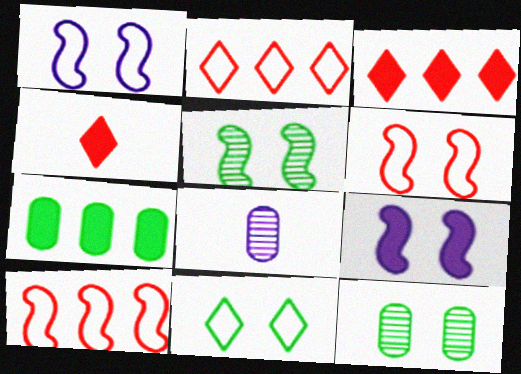[[4, 7, 9], 
[5, 6, 9]]